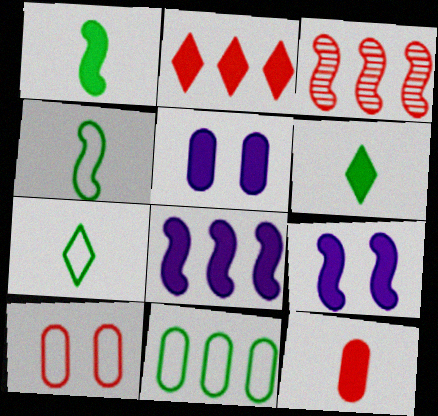[[1, 2, 5], 
[3, 4, 9], 
[3, 5, 7]]